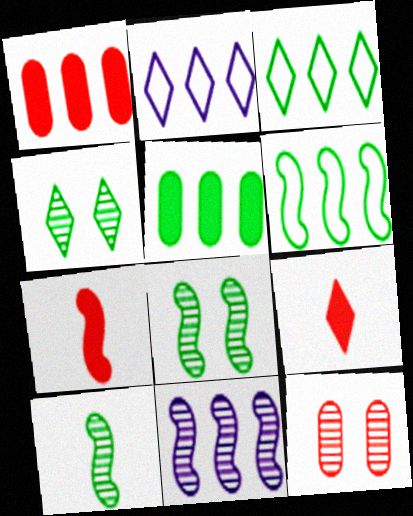[[1, 3, 11], 
[2, 4, 9]]